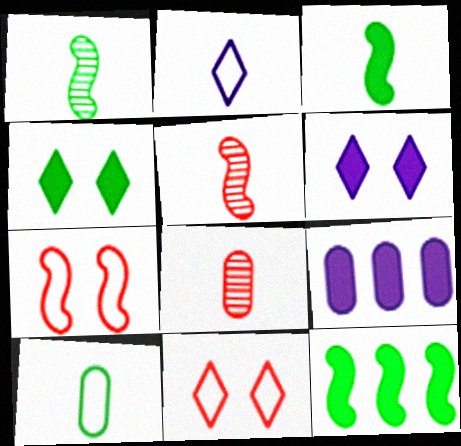[[1, 9, 11], 
[2, 3, 8]]